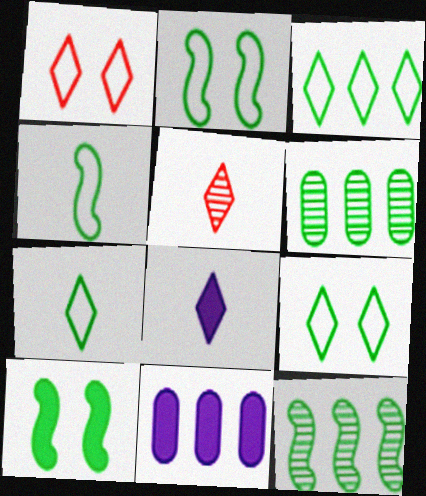[[2, 5, 11], 
[3, 7, 9], 
[4, 10, 12], 
[5, 7, 8], 
[6, 7, 10]]